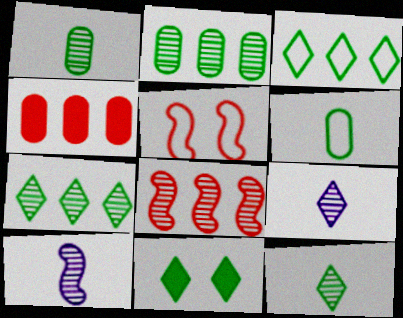[[3, 11, 12]]